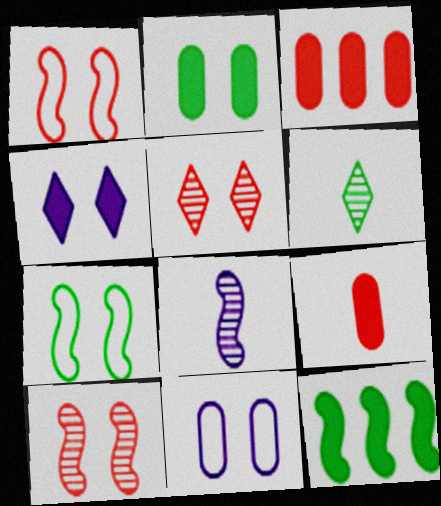[[1, 8, 12], 
[4, 9, 12]]